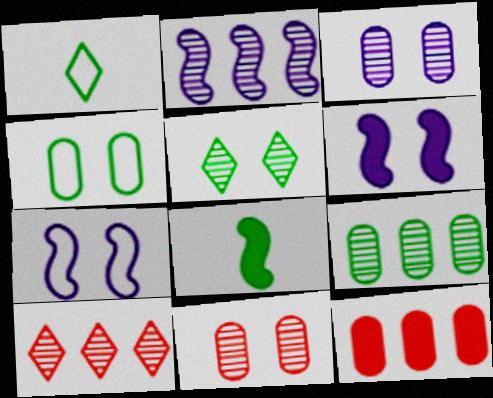[[2, 9, 10]]